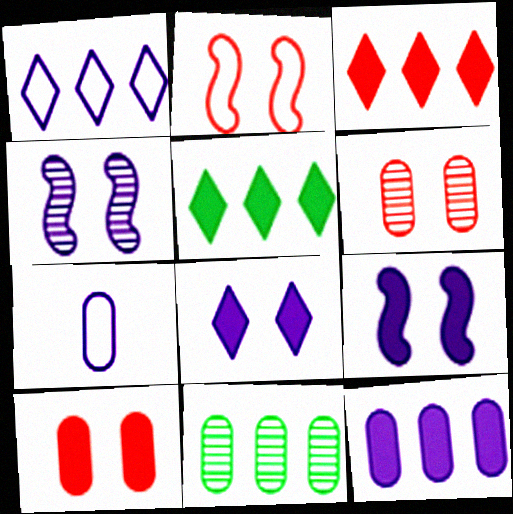[[7, 10, 11]]